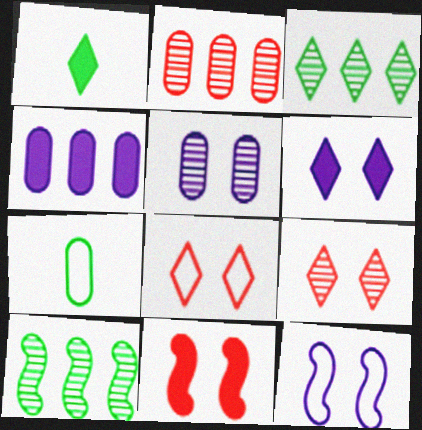[[1, 2, 12], 
[1, 4, 11], 
[5, 6, 12]]